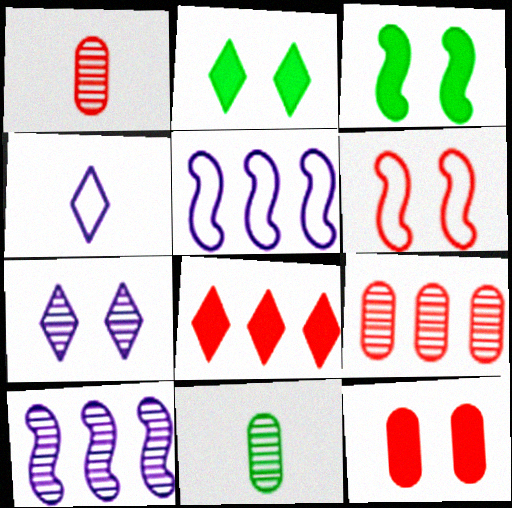[[1, 2, 5], 
[1, 6, 8], 
[3, 4, 9]]